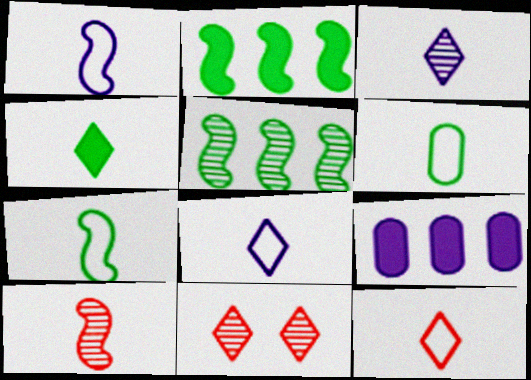[[1, 6, 12], 
[3, 4, 12], 
[7, 9, 11]]